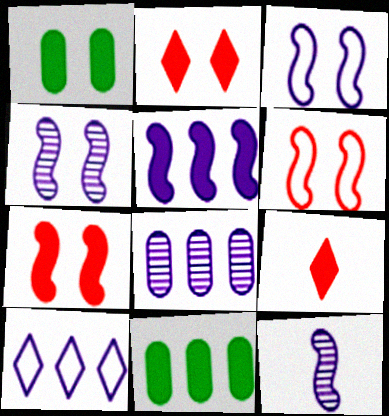[[1, 5, 9], 
[3, 5, 12], 
[5, 8, 10]]